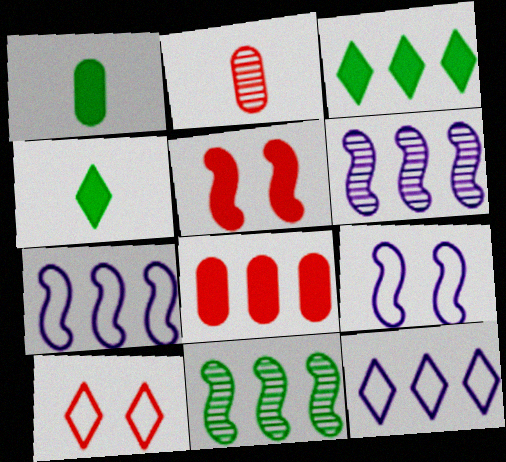[[1, 6, 10], 
[2, 3, 9], 
[8, 11, 12]]